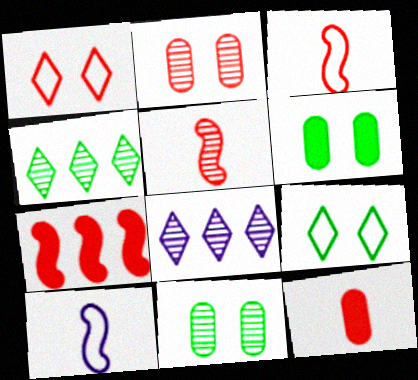[[3, 6, 8], 
[5, 8, 11]]